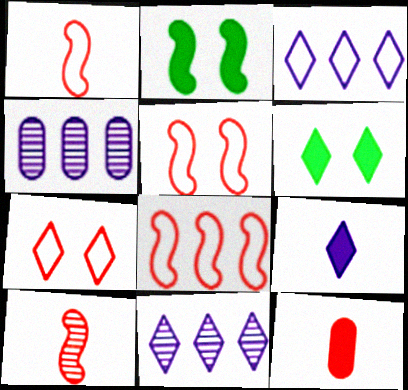[[1, 4, 6], 
[1, 5, 8]]